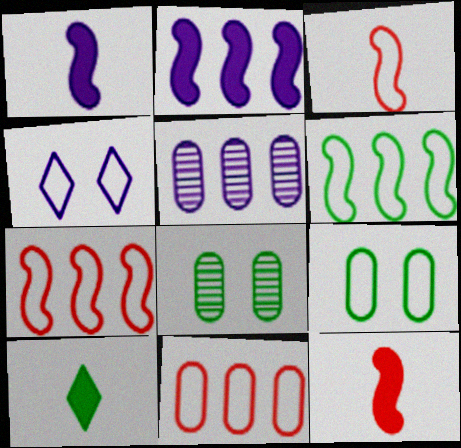[[1, 4, 5], 
[6, 8, 10]]